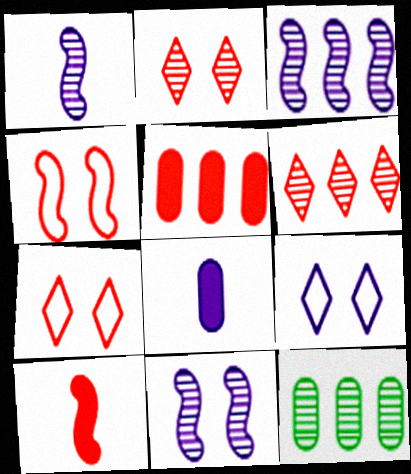[[1, 2, 12], 
[1, 3, 11], 
[3, 6, 12], 
[3, 8, 9], 
[9, 10, 12]]